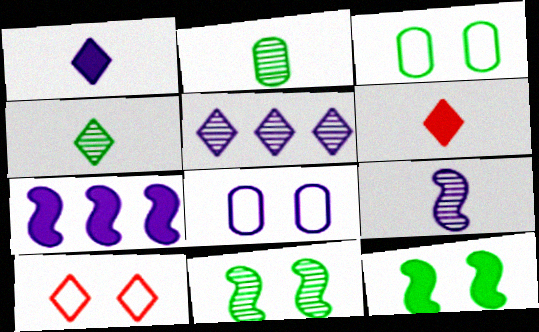[[2, 7, 10]]